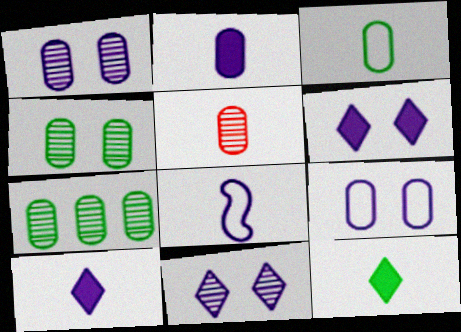[[1, 5, 7], 
[2, 3, 5], 
[5, 8, 12]]